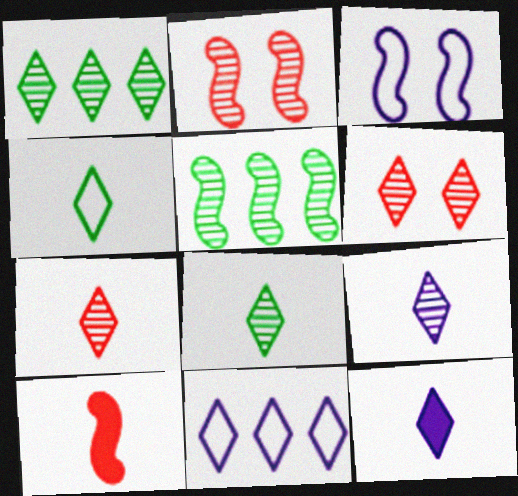[[1, 6, 9], 
[3, 5, 10], 
[4, 7, 12], 
[7, 8, 9]]